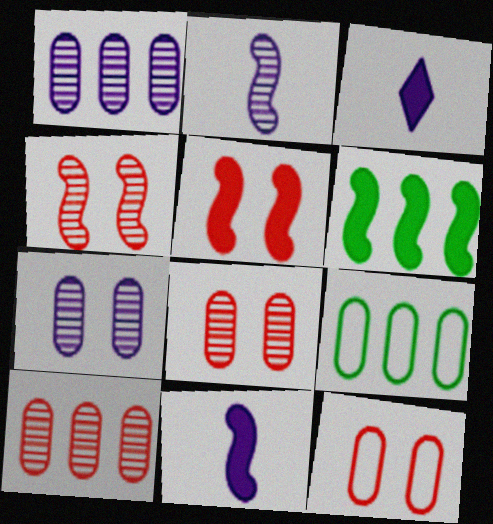[[3, 4, 9], 
[5, 6, 11]]